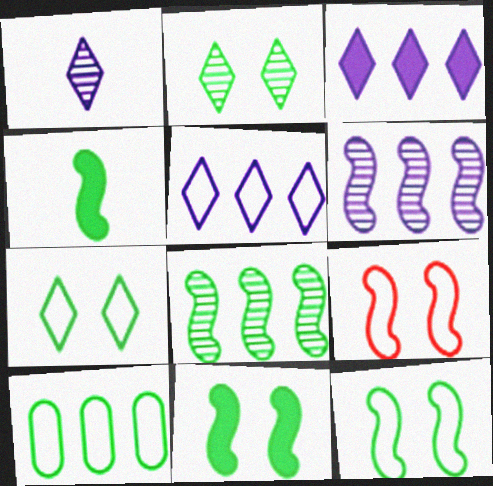[[2, 4, 10], 
[4, 6, 9], 
[4, 8, 12]]